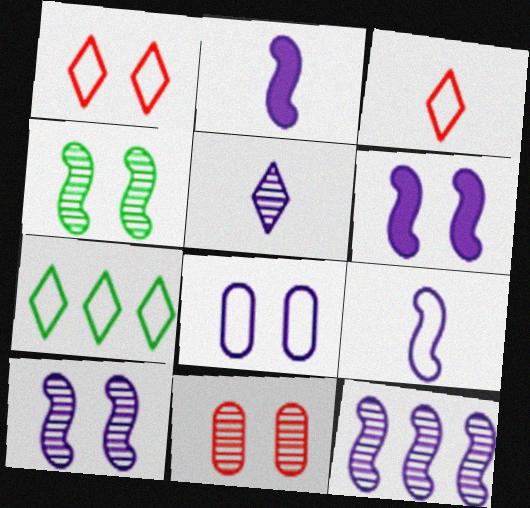[[2, 7, 11], 
[6, 9, 12]]